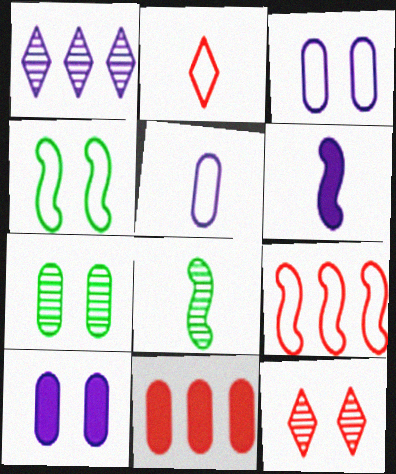[[1, 3, 6], 
[4, 10, 12], 
[5, 7, 11]]